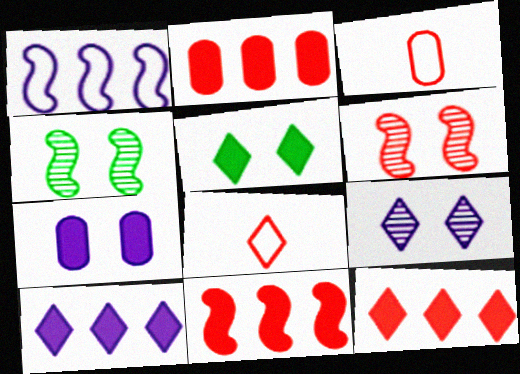[[2, 6, 8], 
[2, 11, 12], 
[3, 4, 10], 
[3, 6, 12]]